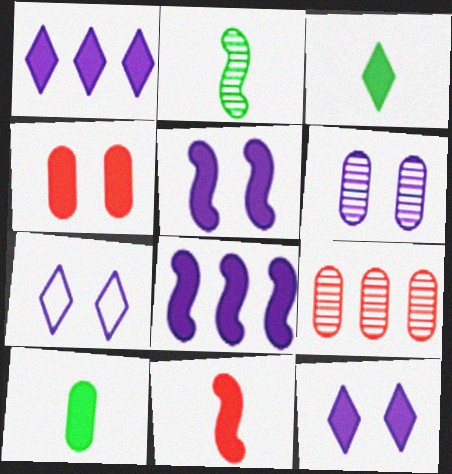[[3, 4, 8], 
[5, 6, 7]]